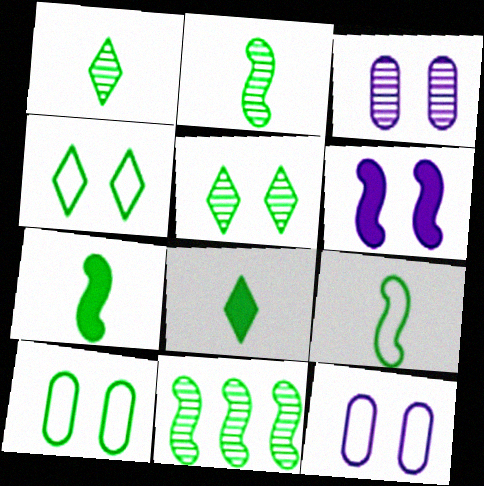[[2, 7, 9], 
[8, 10, 11]]